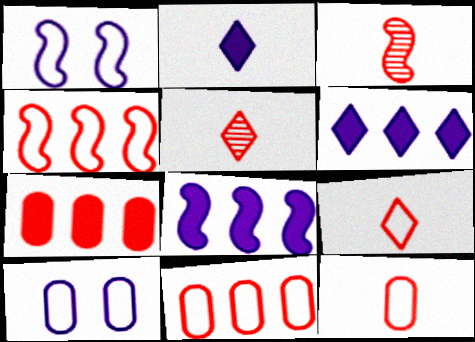[]